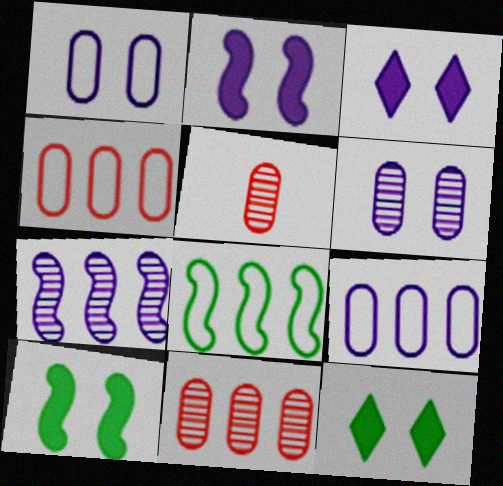[[3, 5, 8]]